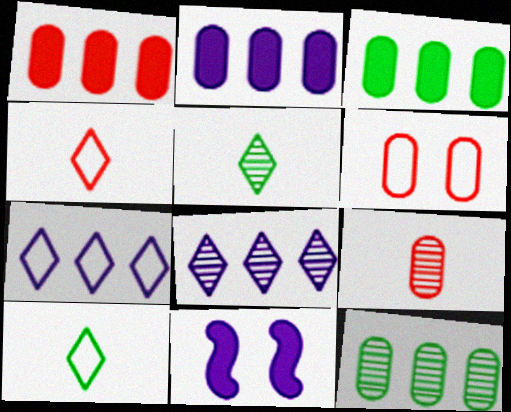[[1, 2, 3], 
[1, 6, 9], 
[4, 11, 12]]